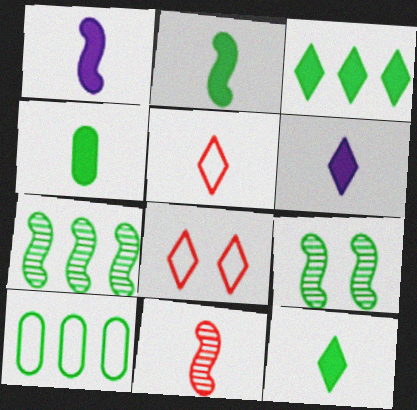[[2, 4, 12], 
[3, 7, 10], 
[9, 10, 12]]